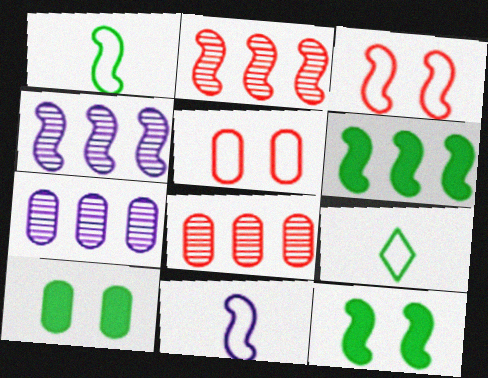[[2, 11, 12]]